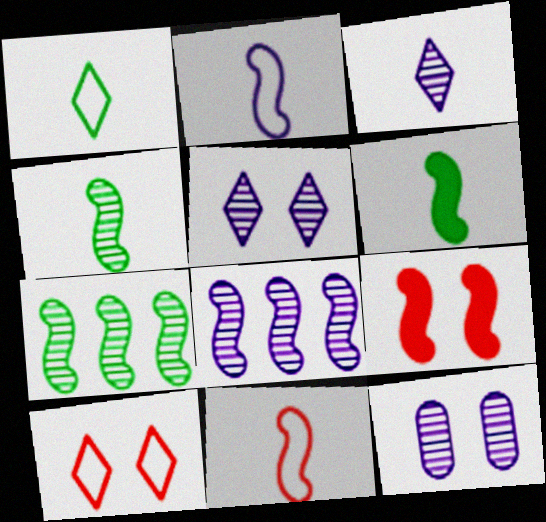[[2, 7, 9], 
[3, 8, 12]]